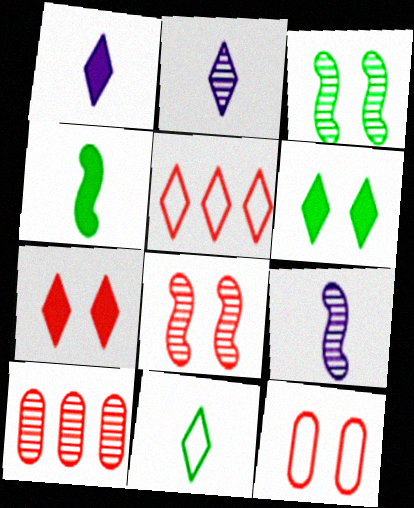[[2, 3, 10], 
[2, 5, 6], 
[7, 8, 12]]